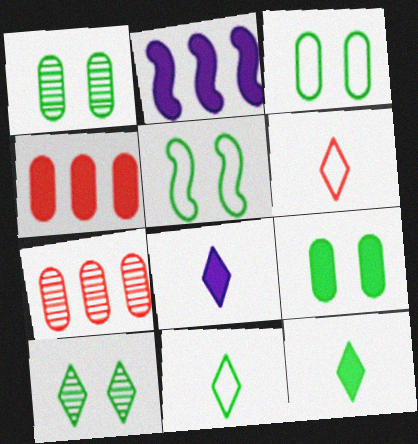[[1, 2, 6], 
[1, 3, 9], 
[5, 7, 8], 
[5, 9, 10]]